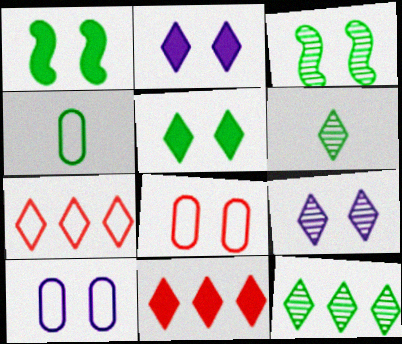[[1, 4, 12], 
[1, 8, 9], 
[2, 3, 8], 
[2, 6, 7]]